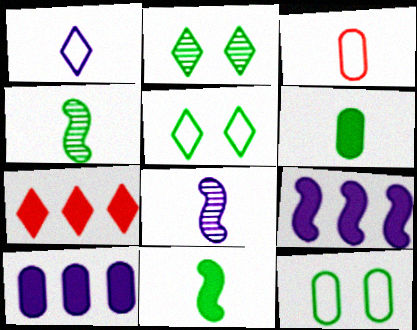[[1, 2, 7], 
[2, 3, 9], 
[7, 8, 12]]